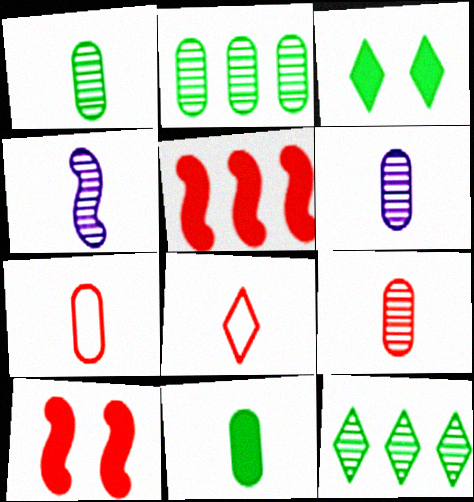[[1, 6, 9], 
[4, 8, 11], 
[6, 7, 11]]